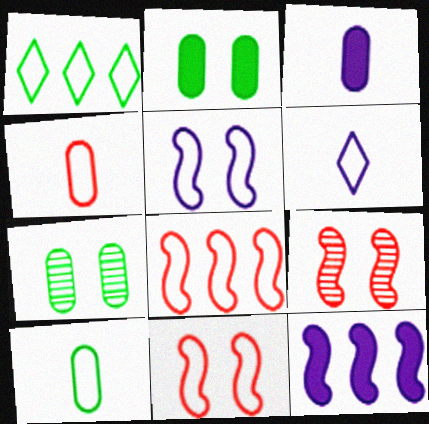[[1, 3, 9], 
[1, 4, 5]]